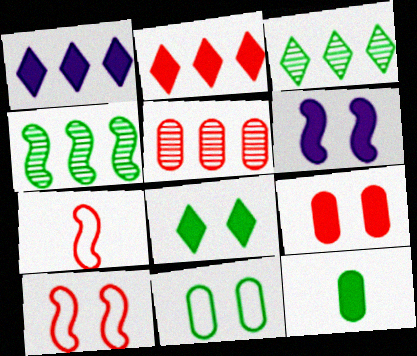[[2, 6, 12], 
[4, 6, 7], 
[6, 8, 9]]